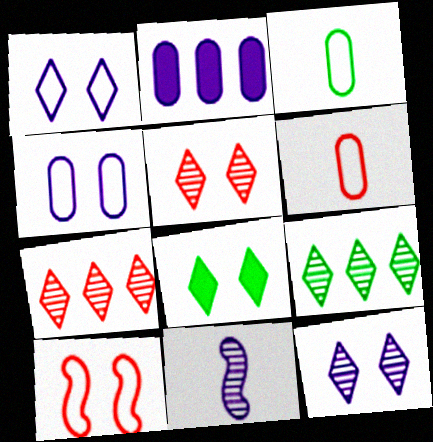[[1, 2, 11], 
[1, 5, 8]]